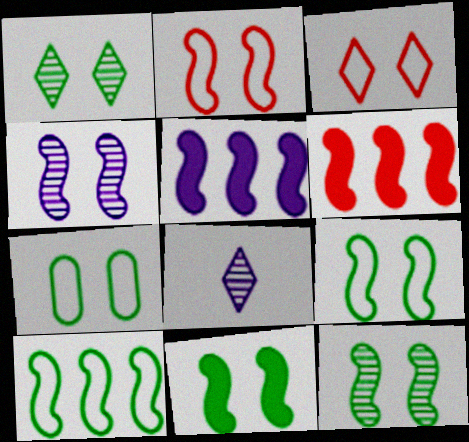[[1, 7, 11], 
[2, 4, 11], 
[6, 7, 8], 
[9, 11, 12]]